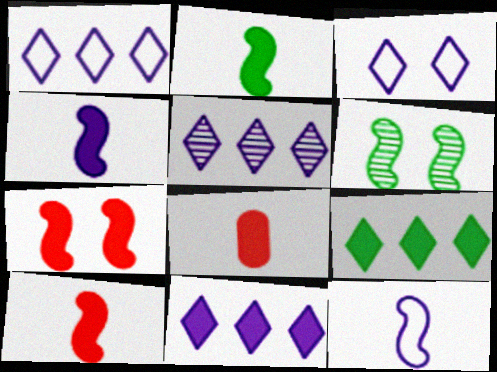[[1, 5, 11], 
[1, 6, 8], 
[2, 4, 10]]